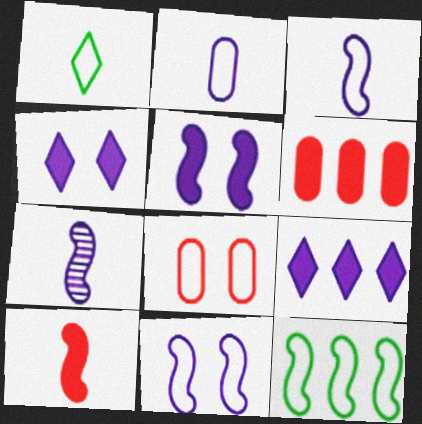[]